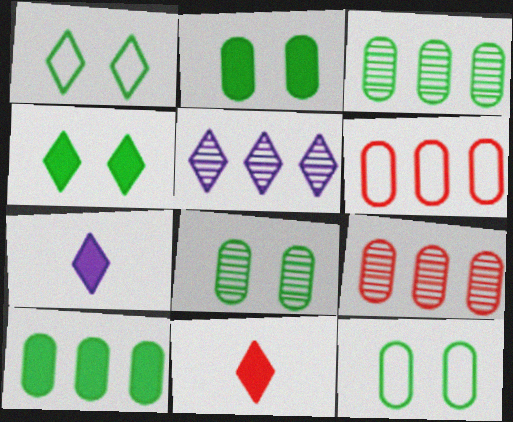[[1, 5, 11], 
[2, 8, 12]]